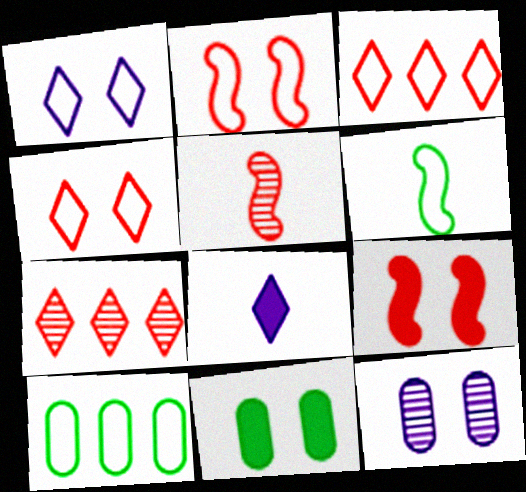[]